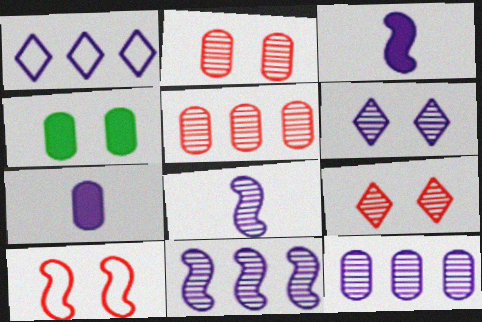[[4, 6, 10], 
[6, 8, 12]]